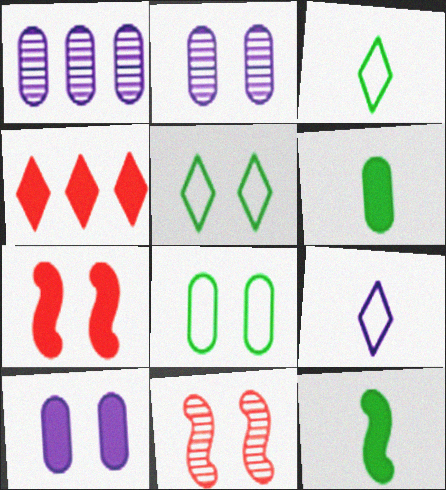[[1, 3, 7], 
[2, 5, 7], 
[4, 10, 12], 
[5, 10, 11]]